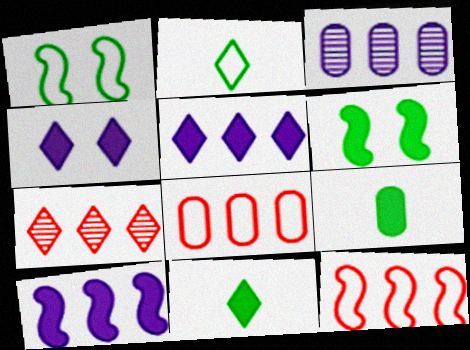[[2, 4, 7]]